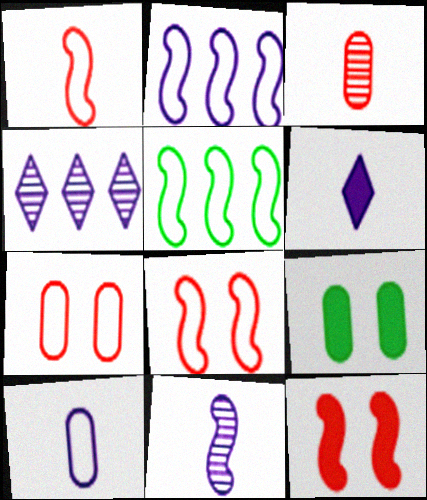[[1, 4, 9], 
[5, 11, 12], 
[6, 10, 11]]